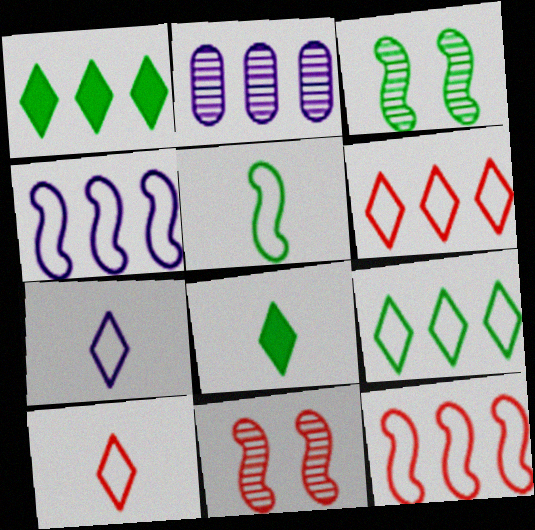[[1, 2, 12]]